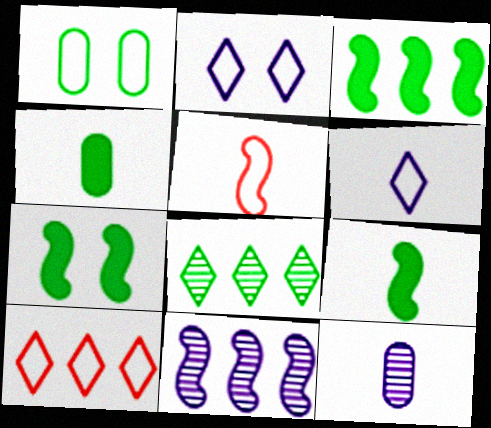[[1, 8, 9], 
[3, 7, 9], 
[5, 7, 11], 
[7, 10, 12]]